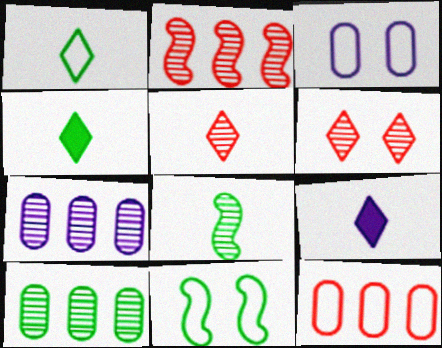[[1, 5, 9], 
[2, 3, 4], 
[4, 10, 11], 
[6, 7, 8]]